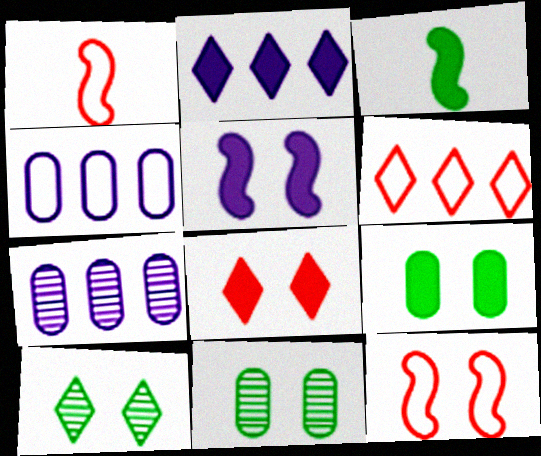[[1, 2, 11], 
[5, 8, 9]]